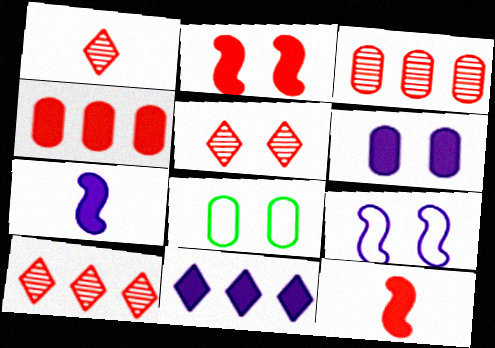[[1, 5, 10], 
[6, 7, 11], 
[7, 8, 10]]